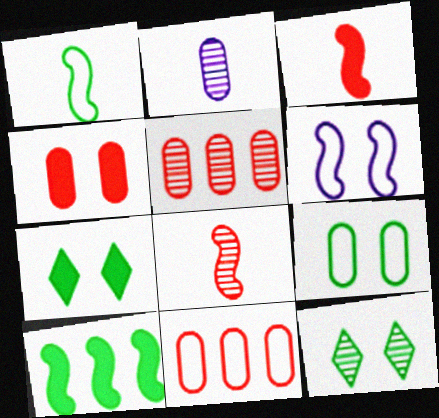[[4, 6, 12], 
[6, 8, 10]]